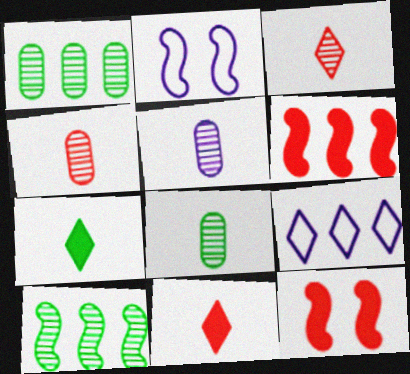[[1, 2, 11], 
[1, 6, 9], 
[4, 5, 8], 
[8, 9, 12]]